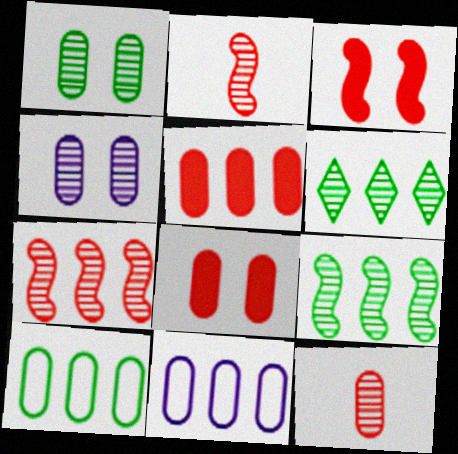[[2, 4, 6]]